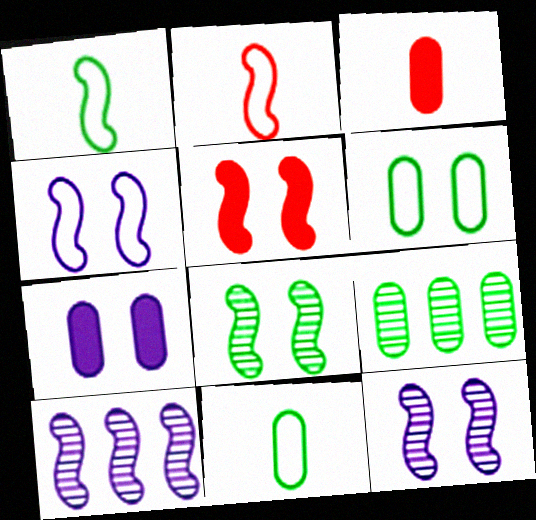[[1, 5, 10], 
[4, 5, 8]]